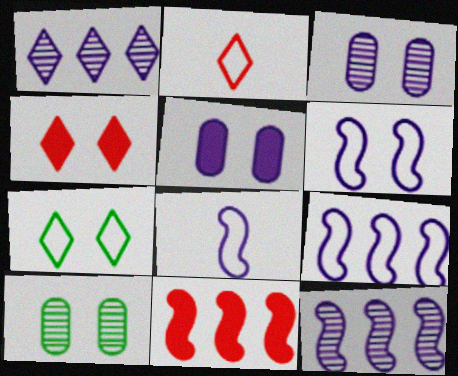[[1, 5, 8], 
[4, 6, 10], 
[6, 8, 9]]